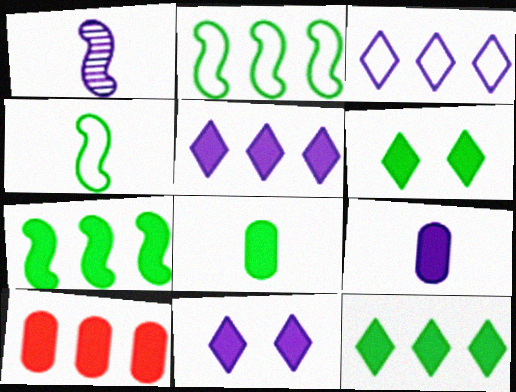[[5, 7, 10], 
[6, 7, 8]]